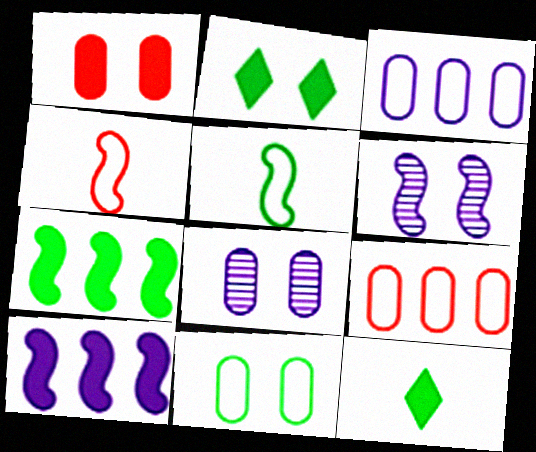[[1, 8, 11], 
[1, 10, 12], 
[4, 6, 7], 
[6, 9, 12]]